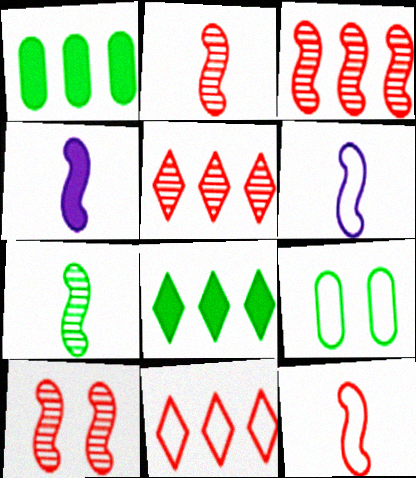[[2, 3, 10], 
[4, 5, 9], 
[4, 7, 12], 
[6, 9, 11], 
[7, 8, 9]]